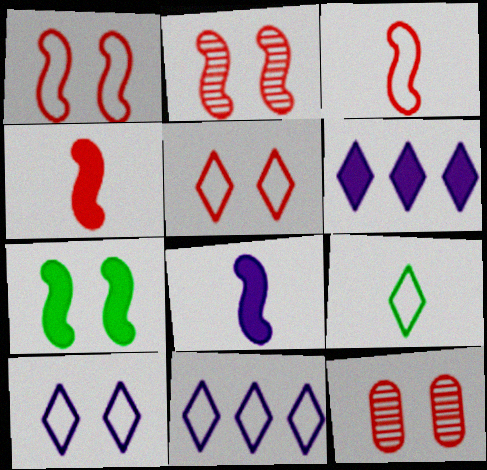[[5, 9, 11], 
[7, 10, 12]]